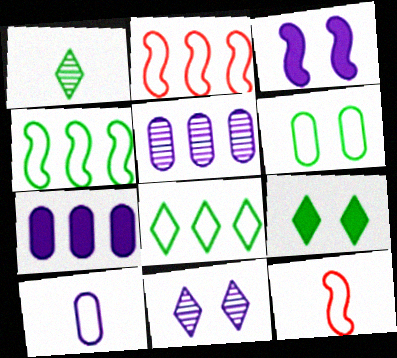[[1, 8, 9], 
[5, 9, 12]]